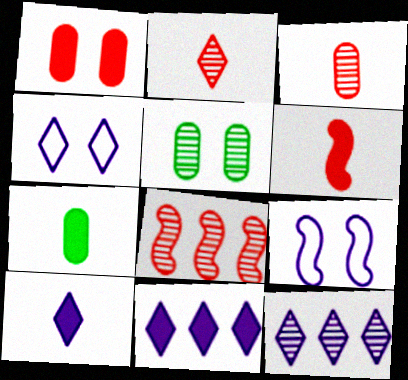[[4, 7, 8], 
[4, 10, 12], 
[6, 7, 10]]